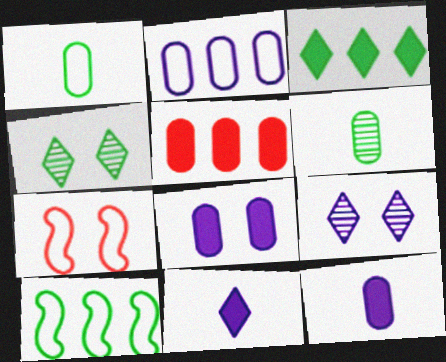[[4, 7, 8]]